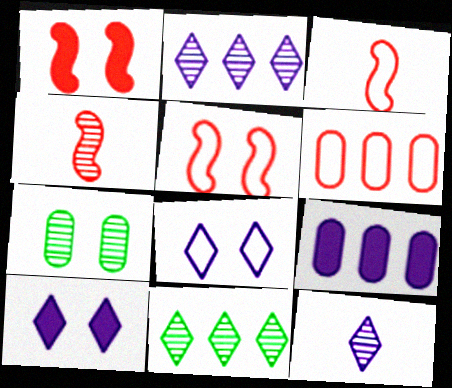[[1, 7, 8], 
[2, 4, 7], 
[5, 7, 10]]